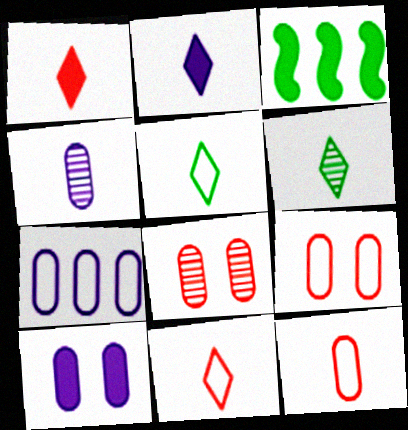[[1, 3, 10], 
[2, 6, 11], 
[4, 7, 10]]